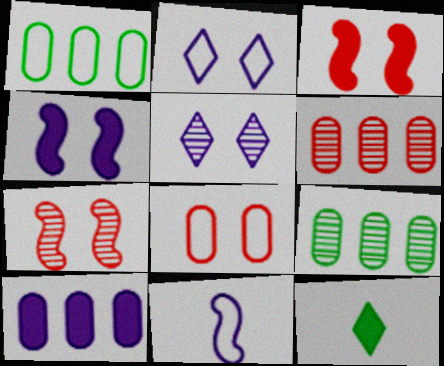[[1, 6, 10], 
[3, 10, 12], 
[5, 10, 11]]